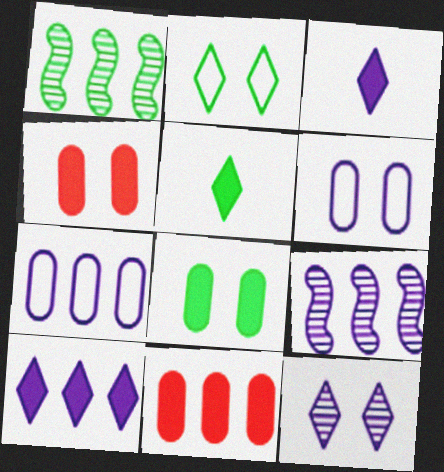[[3, 6, 9], 
[7, 9, 10]]